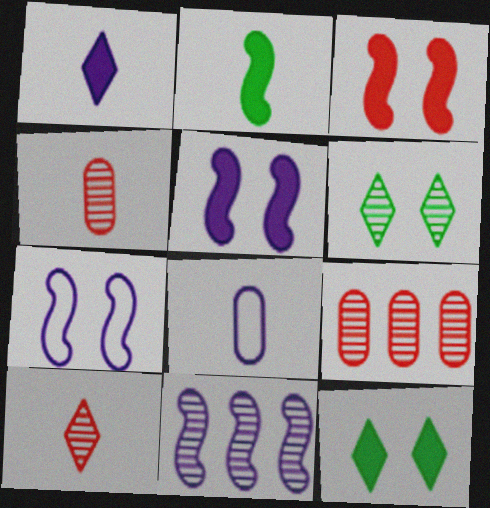[[2, 8, 10], 
[4, 6, 11]]